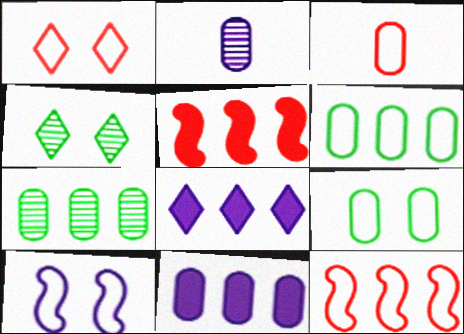[[1, 3, 12], 
[1, 9, 10], 
[2, 8, 10], 
[7, 8, 12]]